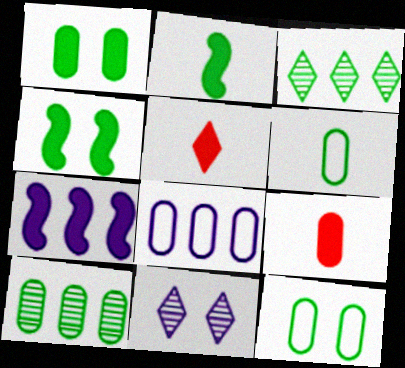[[1, 5, 7], 
[1, 6, 10], 
[2, 3, 12], 
[3, 4, 6]]